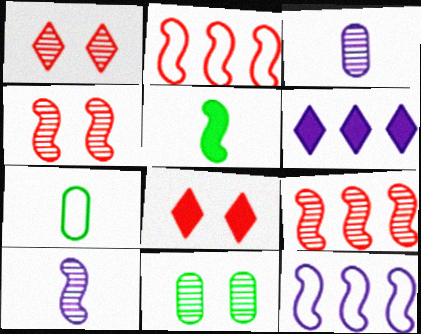[[4, 5, 12], 
[4, 6, 7]]